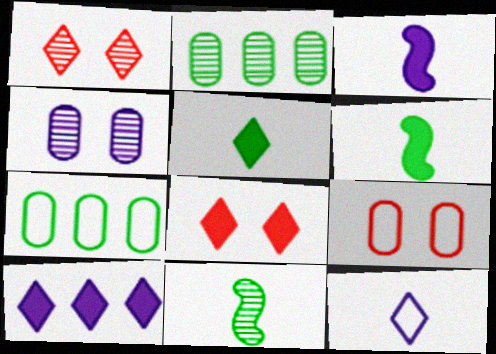[[1, 3, 7], 
[5, 8, 10], 
[9, 10, 11]]